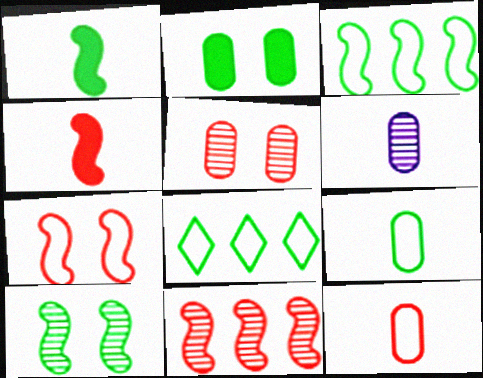[[1, 3, 10], 
[4, 7, 11]]